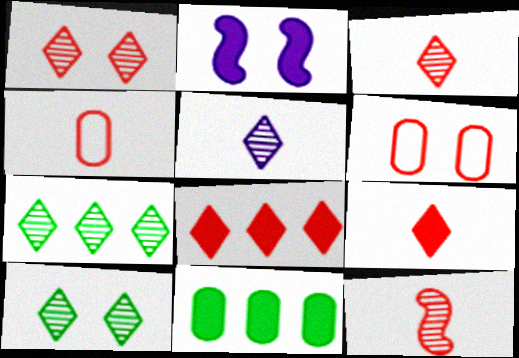[[1, 5, 7], 
[2, 4, 7], 
[2, 6, 10], 
[2, 9, 11], 
[4, 9, 12], 
[6, 8, 12]]